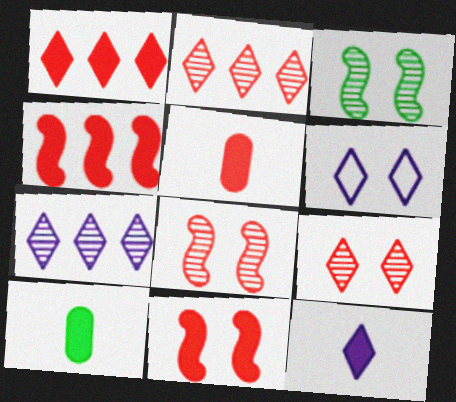[[1, 5, 11], 
[6, 7, 12]]